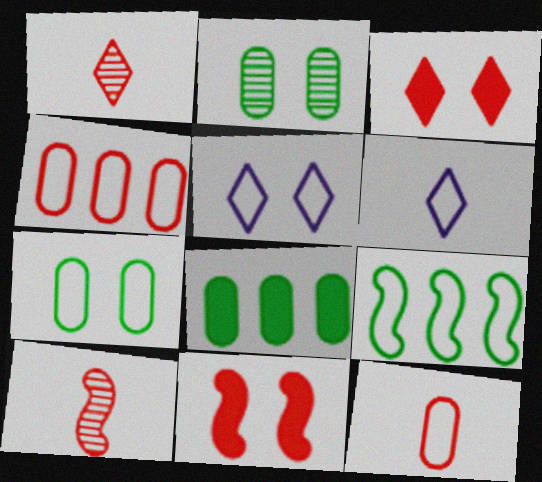[[1, 4, 11], 
[2, 5, 11], 
[3, 4, 10], 
[5, 8, 10], 
[5, 9, 12]]